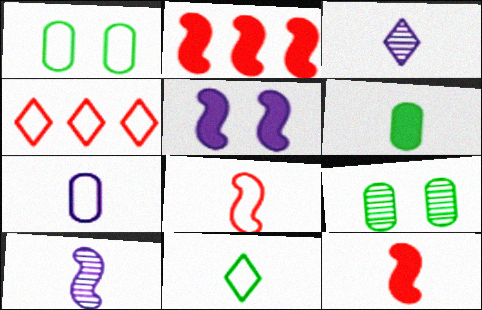[[1, 2, 3], 
[3, 6, 8], 
[7, 8, 11]]